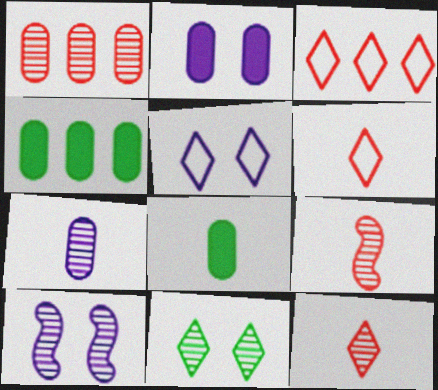[[2, 5, 10], 
[3, 8, 10], 
[4, 5, 9], 
[4, 6, 10]]